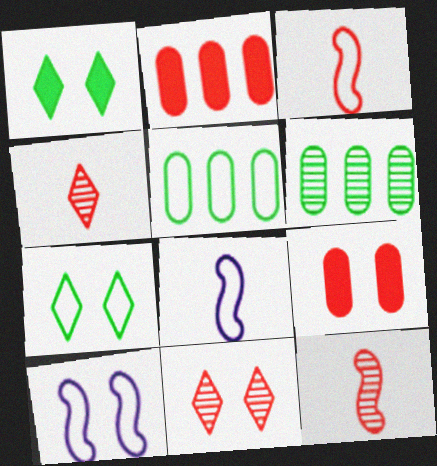[[2, 3, 11]]